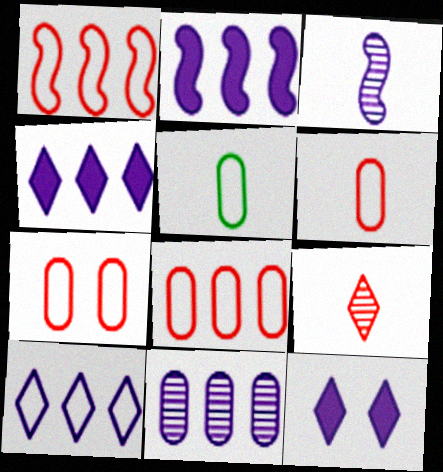[[2, 10, 11], 
[6, 7, 8]]